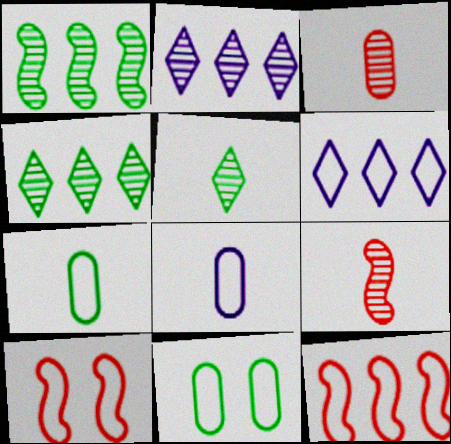[[6, 7, 10]]